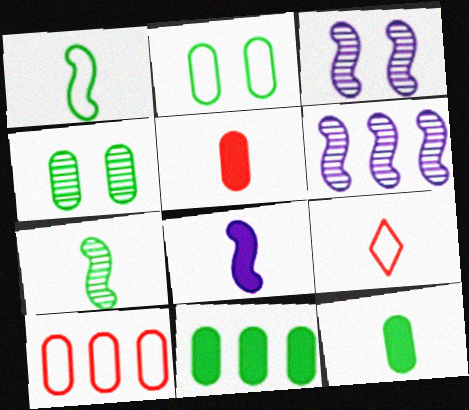[[3, 9, 11]]